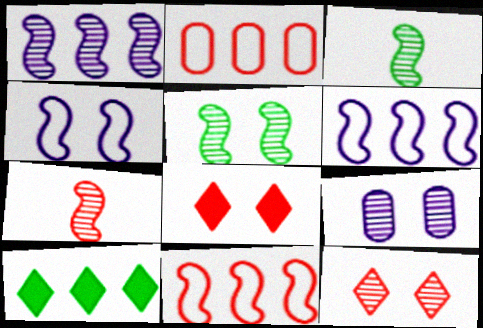[[1, 2, 10], 
[1, 5, 7], 
[2, 7, 8], 
[5, 9, 12]]